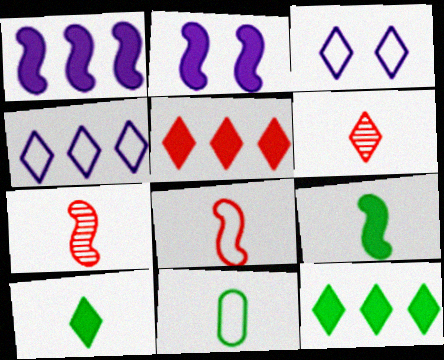[[3, 6, 12]]